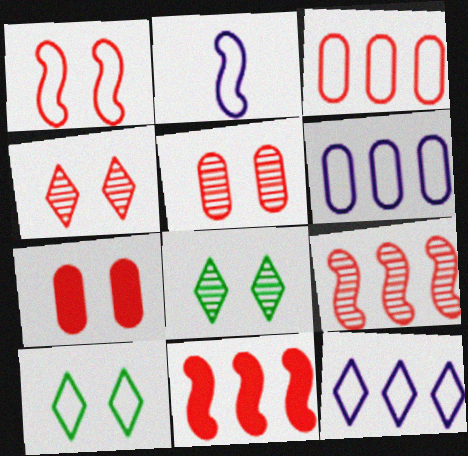[[1, 4, 7], 
[2, 3, 10]]